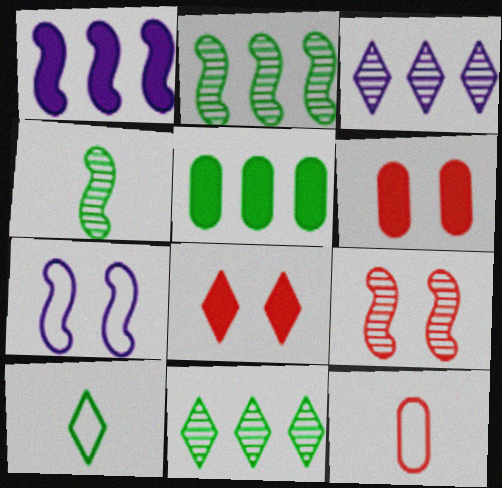[[3, 8, 10]]